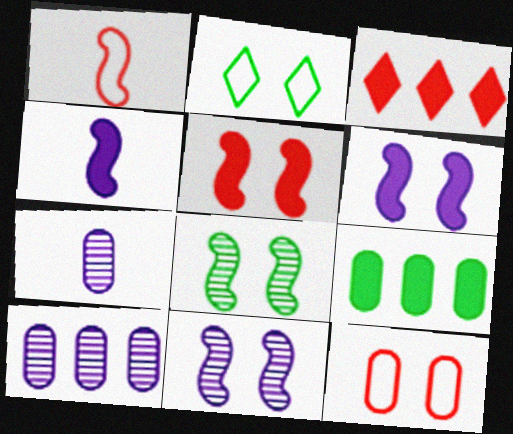[[7, 9, 12]]